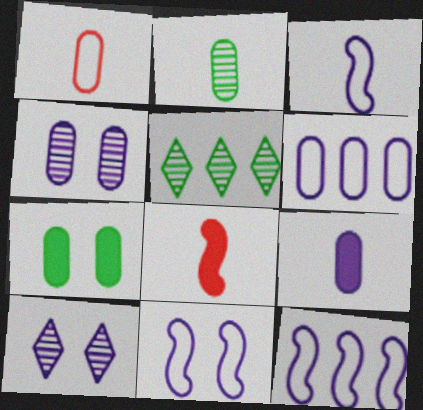[[1, 2, 9], 
[3, 11, 12], 
[4, 6, 9], 
[9, 10, 12]]